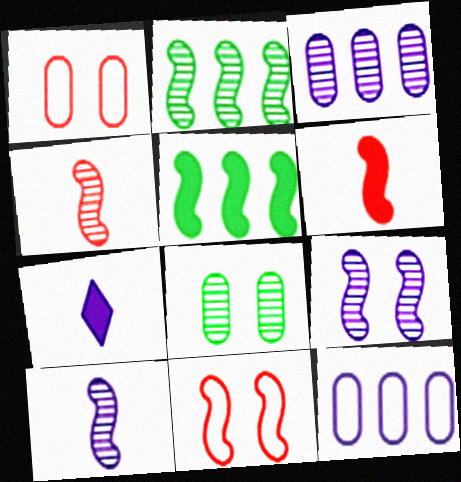[[1, 2, 7], 
[2, 4, 9], 
[5, 10, 11], 
[7, 9, 12]]